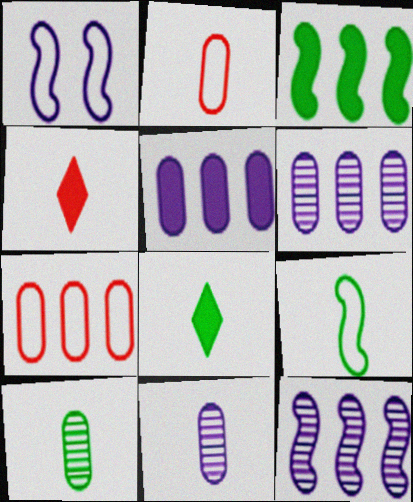[[4, 9, 11], 
[8, 9, 10]]